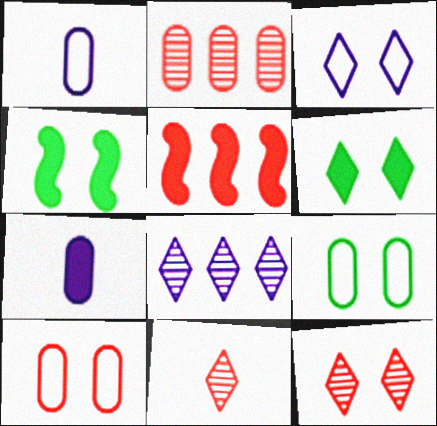[[2, 7, 9], 
[3, 6, 12], 
[5, 6, 7], 
[5, 10, 11]]